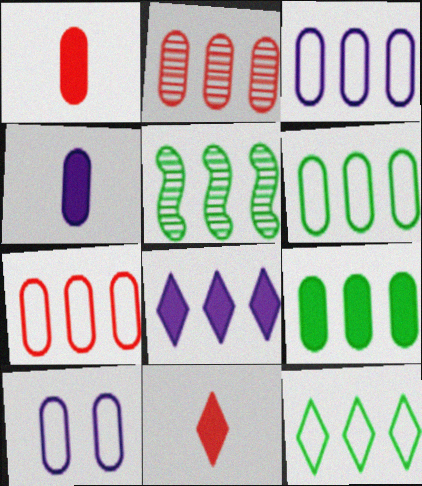[[2, 3, 9], 
[3, 6, 7], 
[5, 7, 8], 
[5, 9, 12], 
[5, 10, 11]]